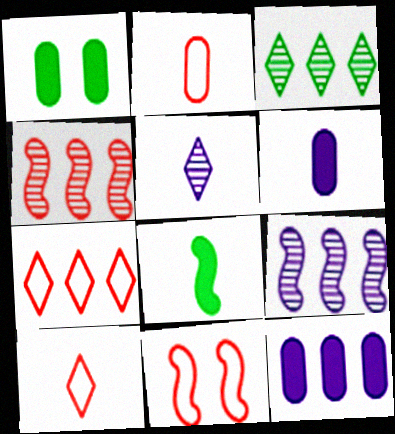[[1, 9, 10], 
[2, 5, 8], 
[2, 7, 11], 
[3, 6, 11], 
[8, 9, 11]]